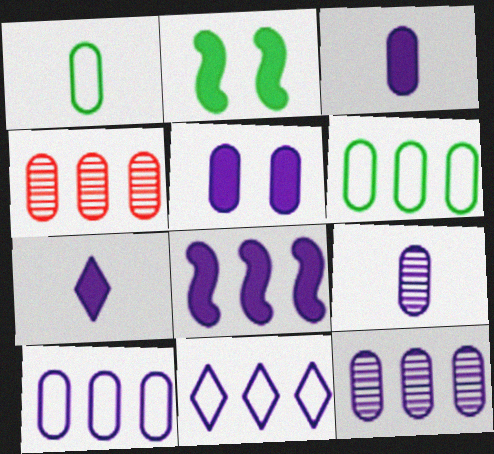[[1, 4, 5], 
[5, 7, 8], 
[5, 9, 10], 
[8, 11, 12]]